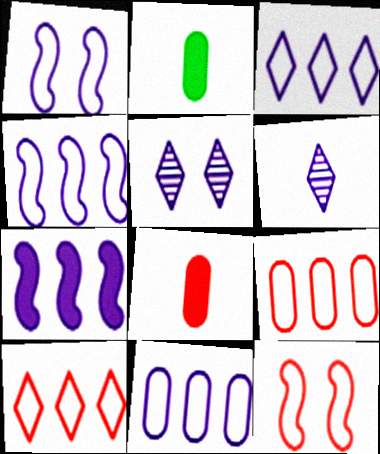[[3, 4, 11]]